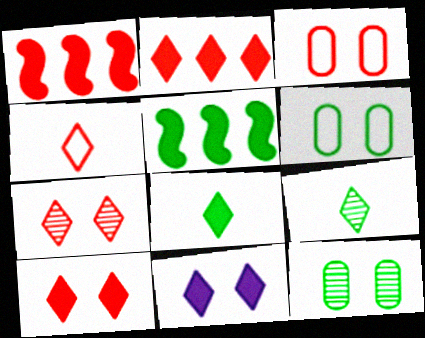[[2, 4, 7], 
[2, 8, 11], 
[5, 6, 9]]